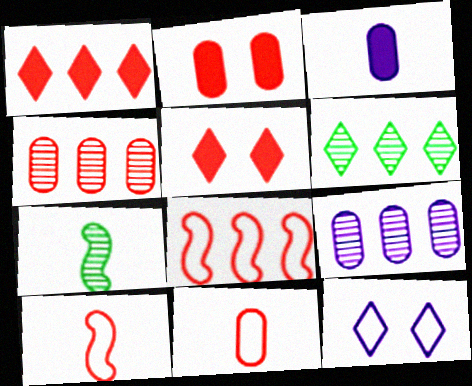[[1, 4, 8], 
[2, 4, 11], 
[4, 5, 10]]